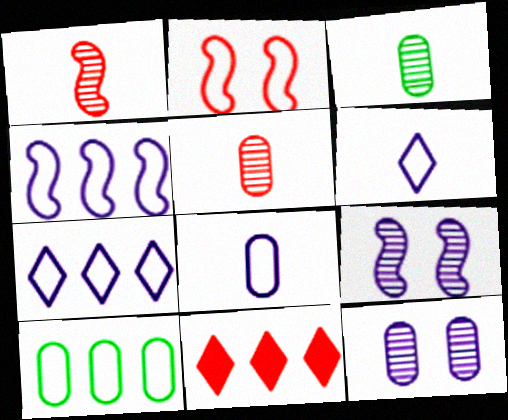[[2, 5, 11], 
[2, 6, 10]]